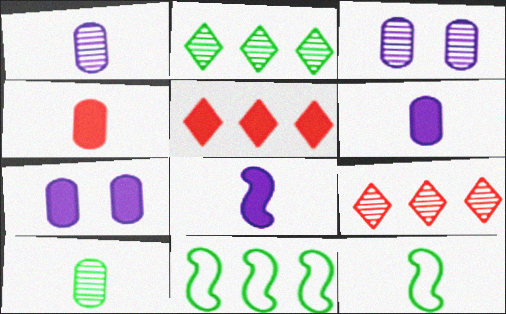[[3, 5, 12], 
[7, 9, 12]]